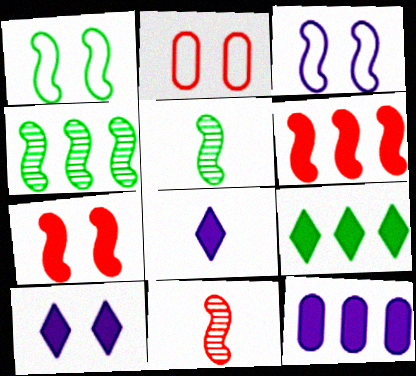[[2, 4, 8], 
[3, 5, 6], 
[6, 9, 12]]